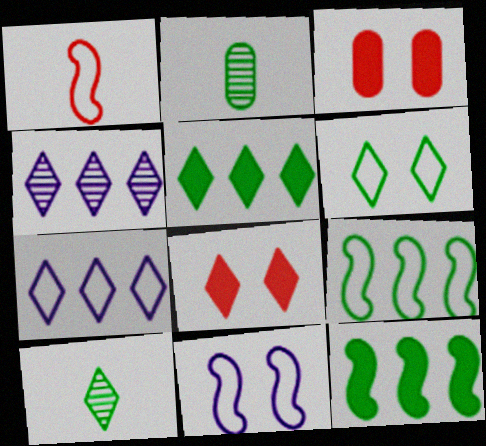[[1, 9, 11], 
[2, 6, 12], 
[5, 6, 10], 
[7, 8, 10]]